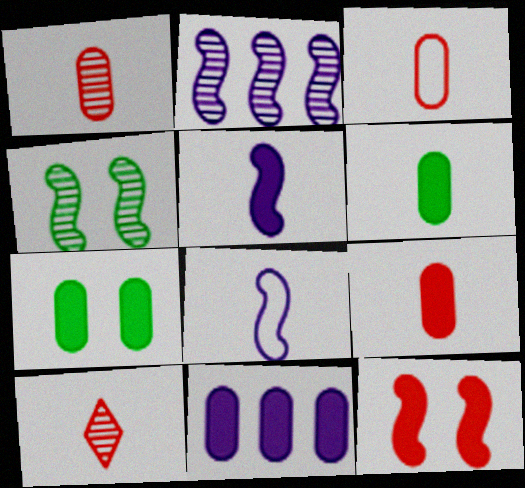[[1, 3, 9], 
[6, 8, 10], 
[7, 9, 11]]